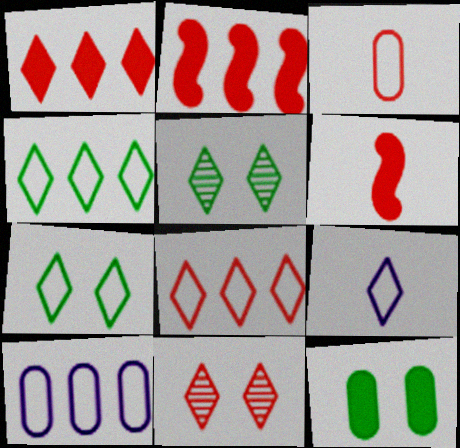[[1, 5, 9], 
[2, 3, 11], 
[5, 6, 10], 
[7, 8, 9]]